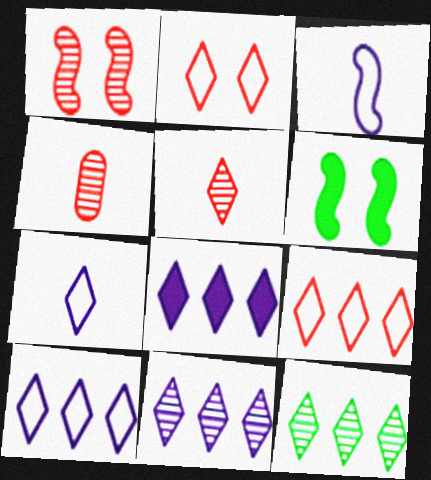[[4, 6, 10], 
[8, 9, 12], 
[8, 10, 11]]